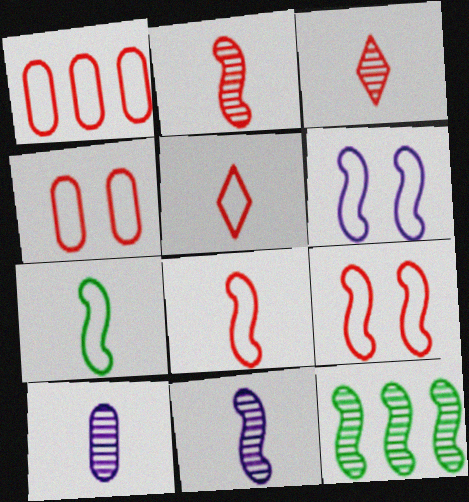[[1, 5, 9]]